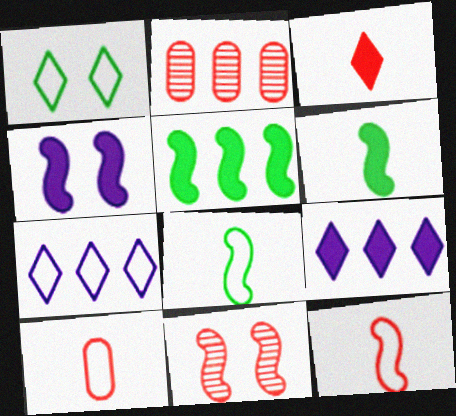[[2, 5, 7]]